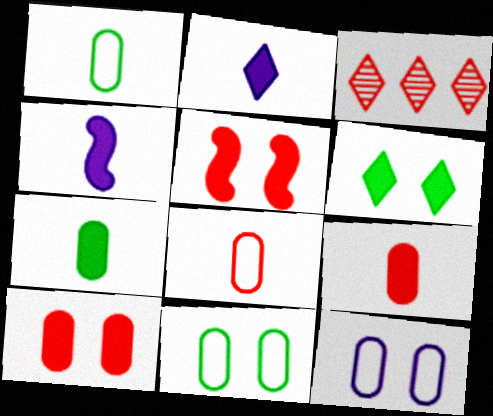[[3, 4, 11], 
[3, 5, 8]]